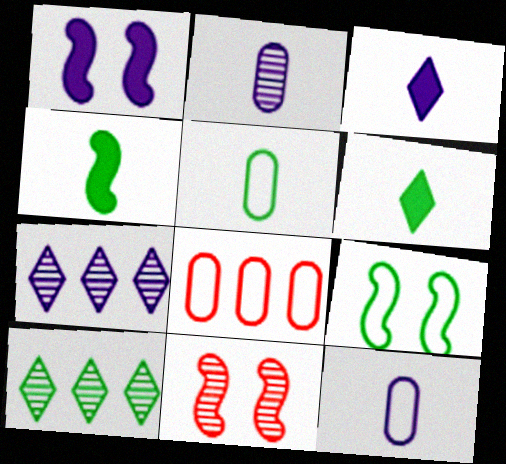[[1, 7, 12], 
[1, 9, 11], 
[2, 10, 11]]